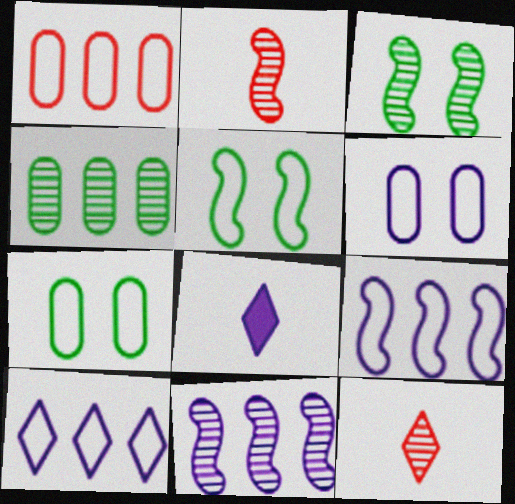[[1, 3, 8], 
[2, 3, 11], 
[6, 8, 11]]